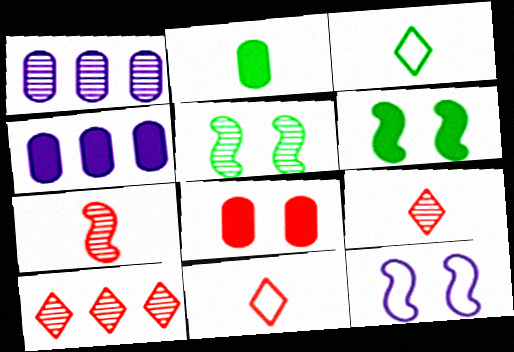[[1, 5, 9], 
[1, 6, 11], 
[2, 4, 8], 
[2, 10, 12], 
[4, 5, 11]]